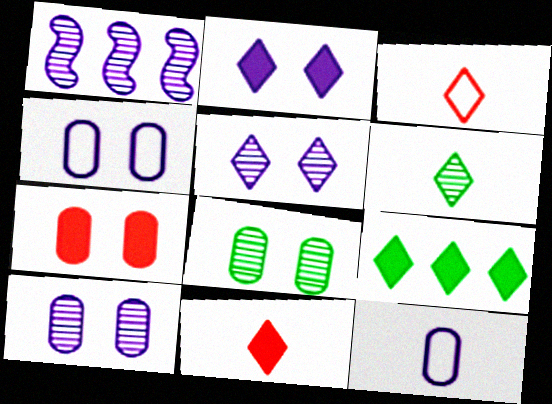[[1, 2, 12], 
[2, 9, 11], 
[3, 5, 9], 
[4, 7, 8]]